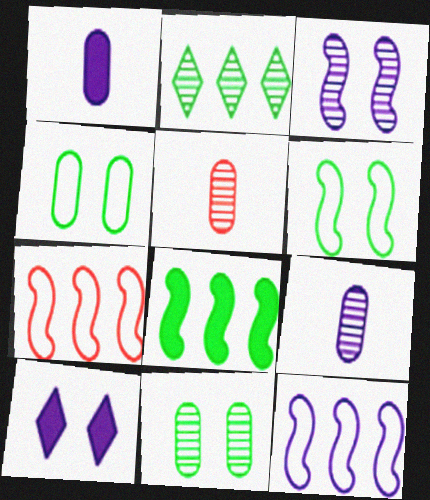[[2, 3, 5], 
[9, 10, 12]]